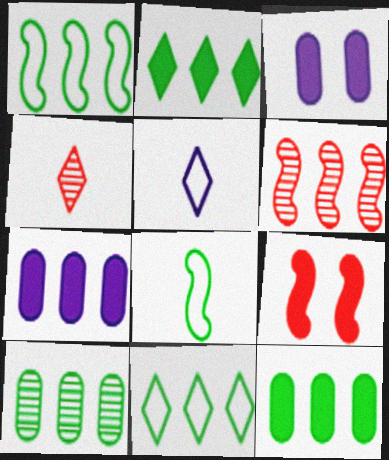[[1, 2, 10], 
[1, 3, 4], 
[5, 9, 10], 
[6, 7, 11]]